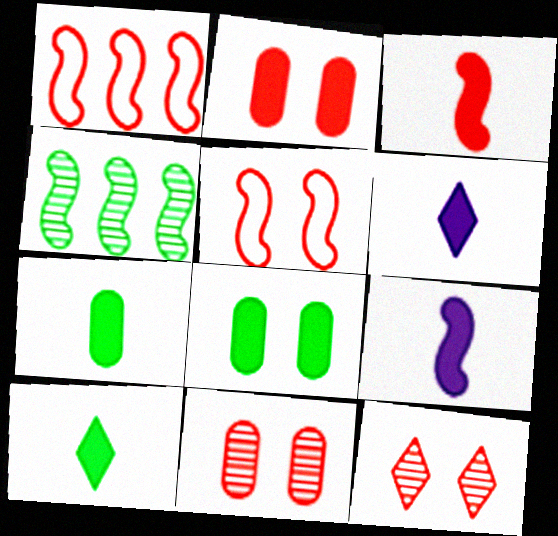[[2, 5, 12], 
[3, 6, 7], 
[4, 5, 9]]